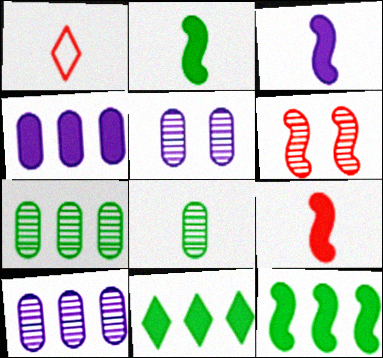[[1, 3, 8], 
[1, 5, 12], 
[2, 3, 9]]